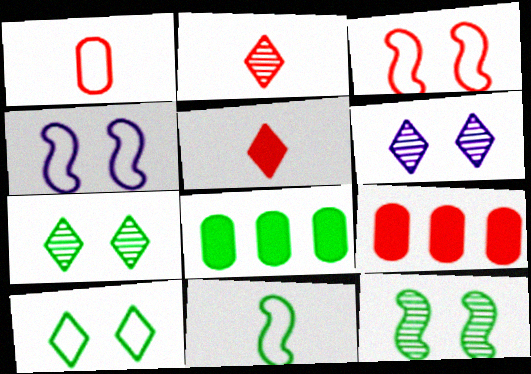[[2, 3, 9], 
[2, 4, 8], 
[6, 9, 11], 
[7, 8, 11]]